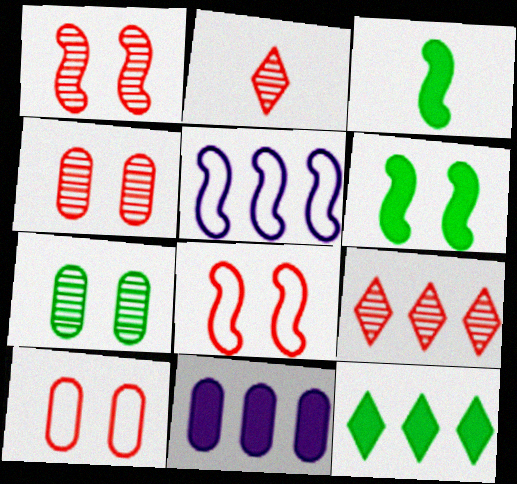[[1, 3, 5]]